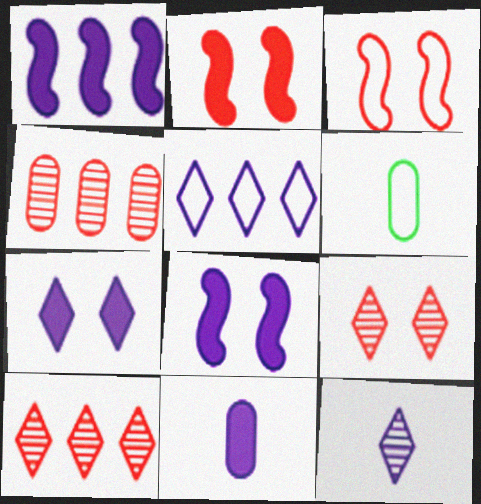[[1, 6, 9], 
[1, 7, 11], 
[3, 5, 6], 
[5, 7, 12], 
[6, 8, 10]]